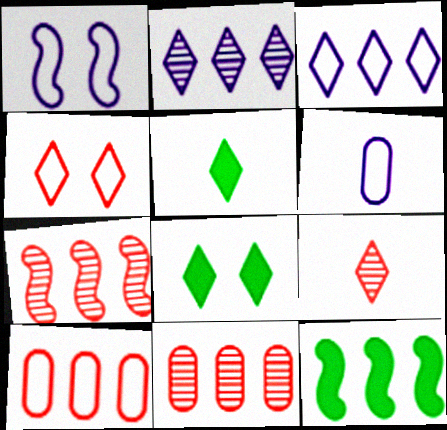[[1, 3, 6], 
[1, 5, 11], 
[2, 4, 5], 
[2, 10, 12], 
[3, 8, 9], 
[3, 11, 12], 
[6, 7, 8]]